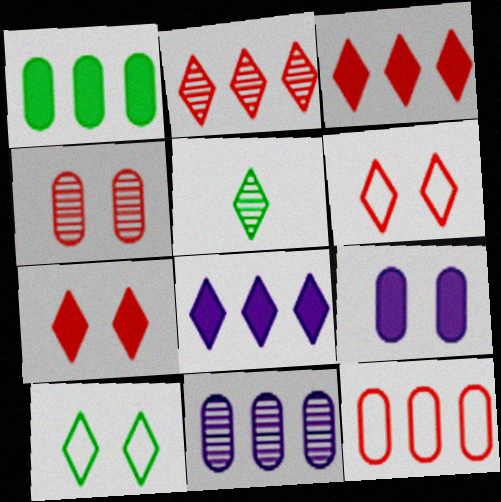[[1, 11, 12], 
[5, 6, 8]]